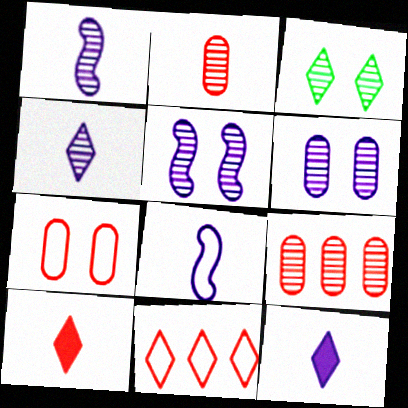[[1, 3, 9], 
[3, 11, 12]]